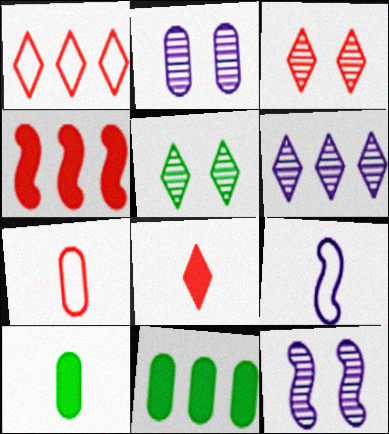[[1, 3, 8], 
[1, 10, 12], 
[2, 7, 11], 
[3, 4, 7], 
[3, 9, 11]]